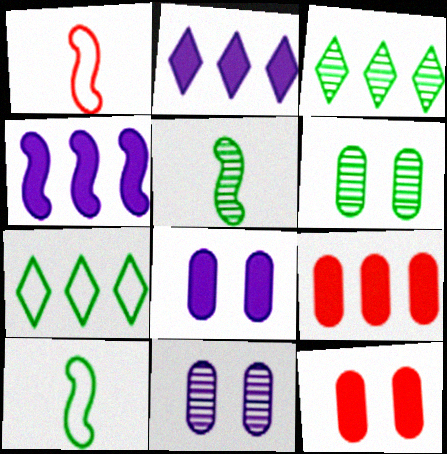[[1, 2, 6], 
[1, 3, 8], 
[3, 5, 6]]